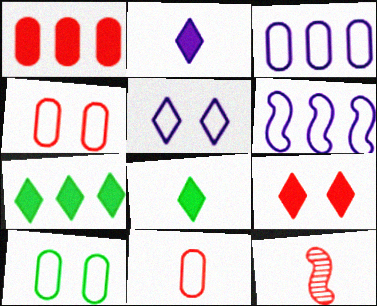[[2, 7, 9], 
[3, 10, 11]]